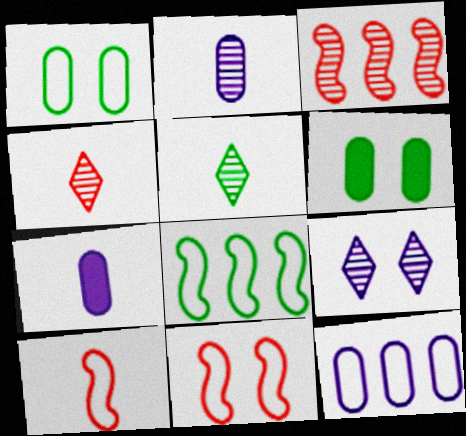[[5, 6, 8], 
[5, 7, 10], 
[6, 9, 11]]